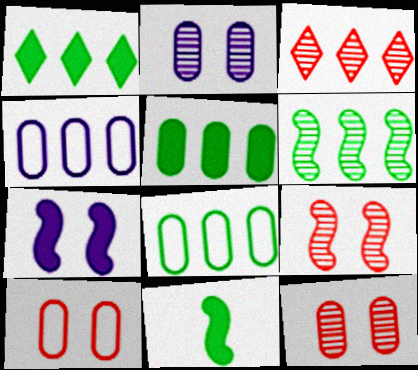[[1, 6, 8]]